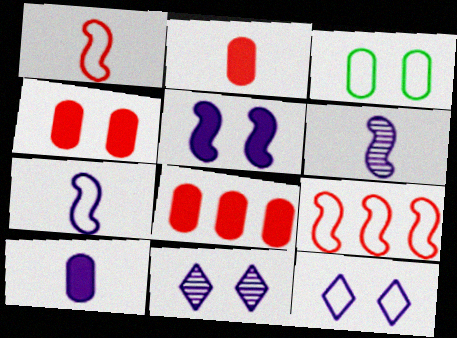[[2, 4, 8]]